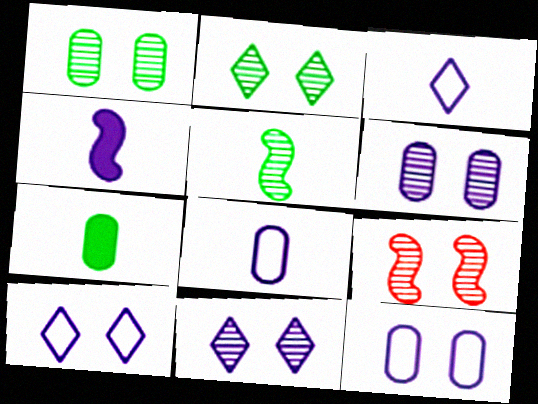[[1, 9, 11], 
[2, 6, 9]]